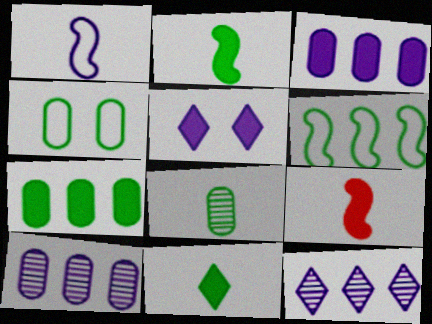[[1, 5, 10], 
[4, 7, 8], 
[4, 9, 12], 
[5, 7, 9]]